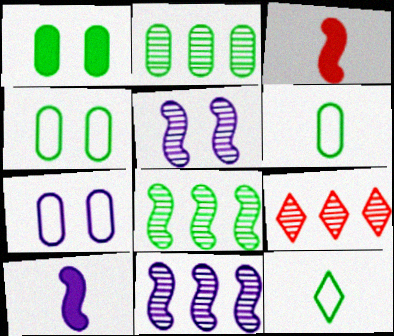[[1, 2, 6], 
[1, 8, 12], 
[2, 9, 11], 
[4, 9, 10]]